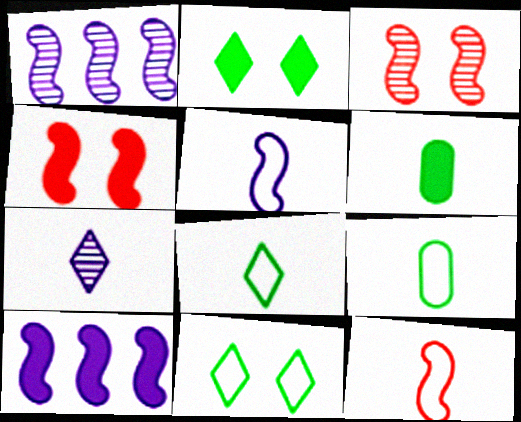[[6, 7, 12]]